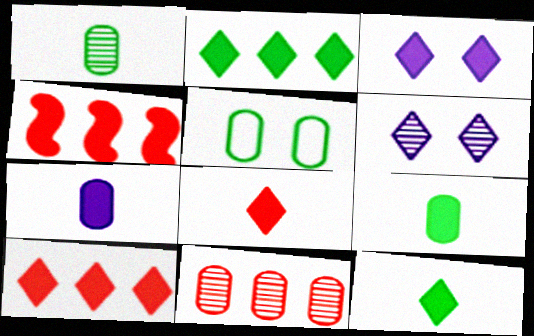[[2, 3, 8], 
[3, 4, 9], 
[3, 10, 12], 
[5, 7, 11]]